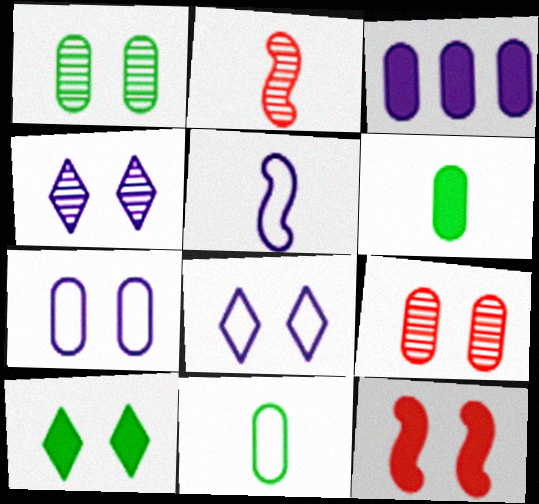[[1, 8, 12], 
[3, 4, 5], 
[3, 9, 11]]